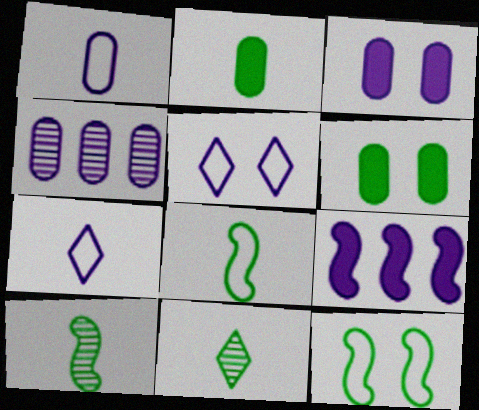[[1, 3, 4], 
[2, 8, 11]]